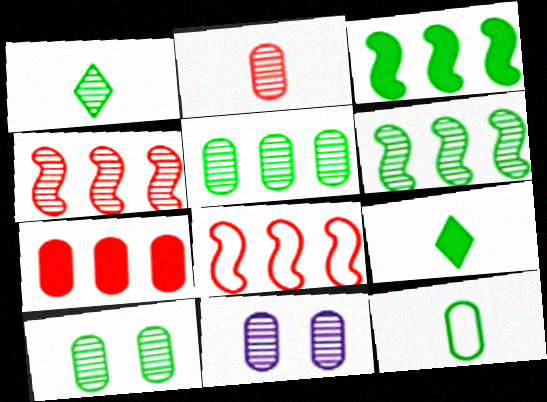[[1, 4, 11], 
[1, 6, 10], 
[2, 5, 11], 
[7, 11, 12], 
[8, 9, 11]]